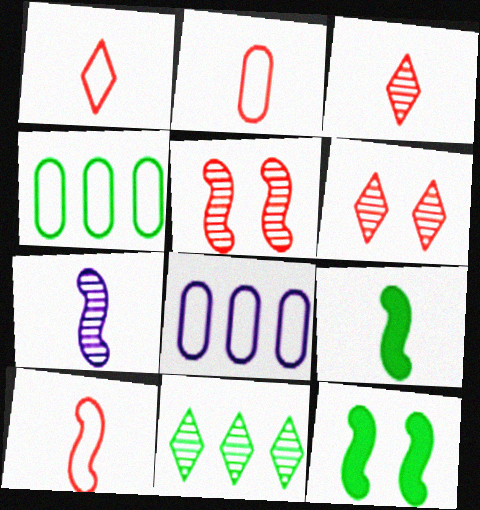[[1, 2, 10], 
[3, 8, 12], 
[6, 8, 9], 
[7, 9, 10]]